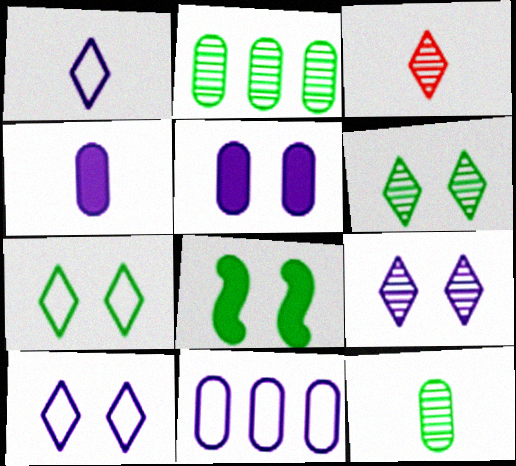[[3, 8, 11]]